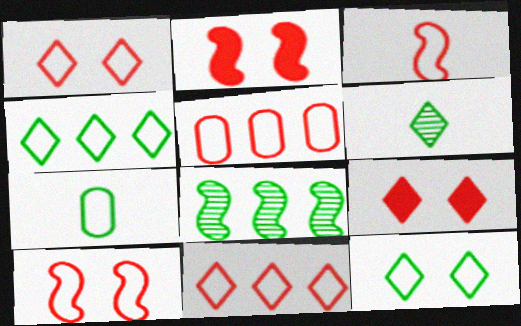[[1, 3, 5]]